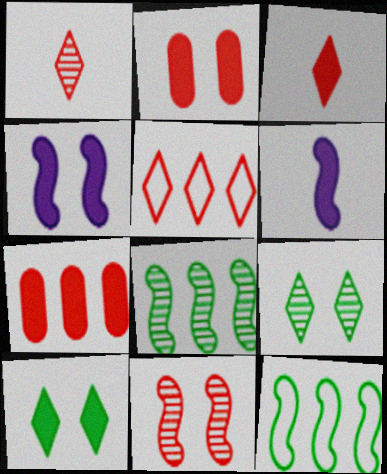[[2, 4, 10], 
[6, 7, 10], 
[6, 11, 12]]